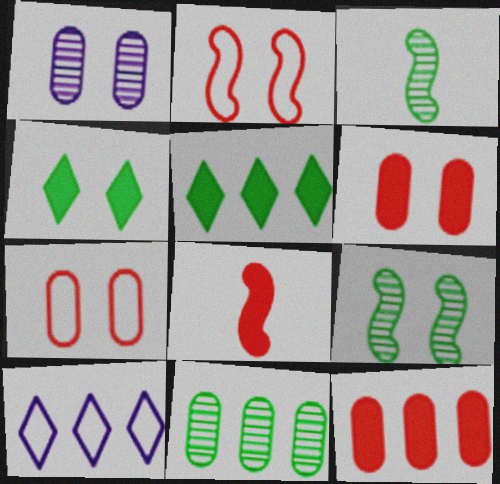[[1, 2, 4], 
[3, 6, 10]]